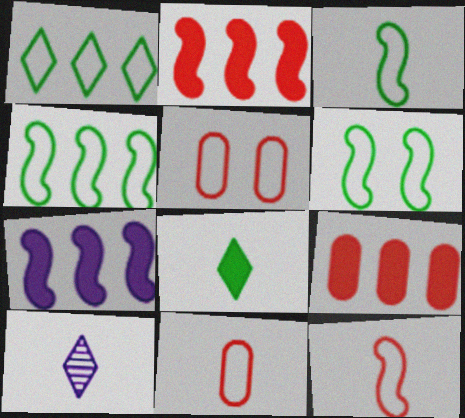[[3, 4, 6], 
[6, 9, 10]]